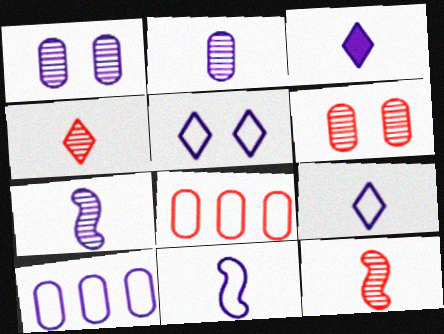[[2, 3, 11], 
[5, 10, 11]]